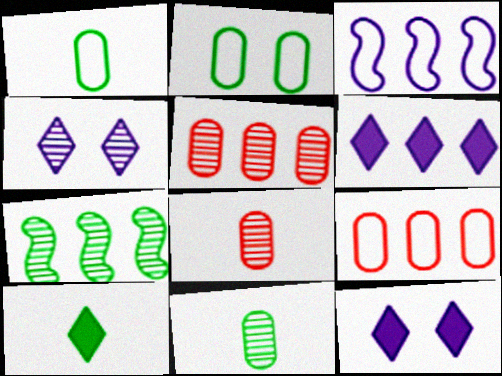[[2, 7, 10], 
[4, 7, 8], 
[6, 7, 9]]